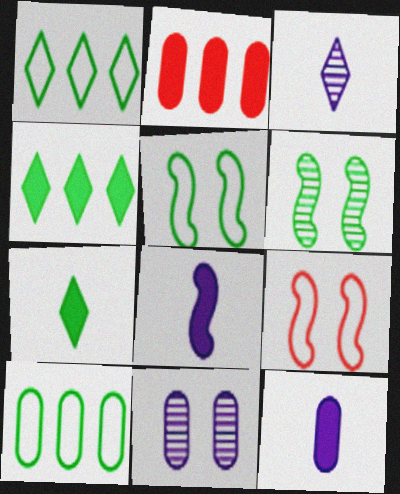[[2, 3, 5], 
[6, 7, 10]]